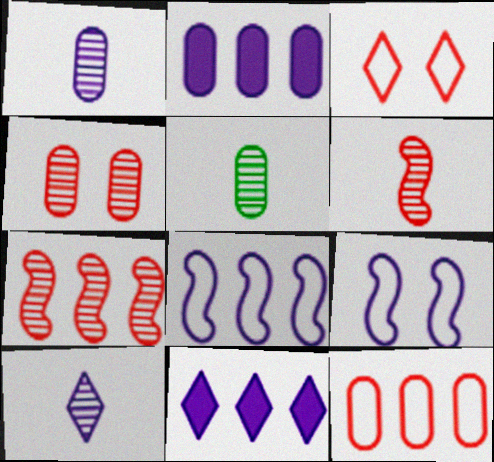[[1, 9, 11], 
[2, 9, 10], 
[5, 6, 10]]